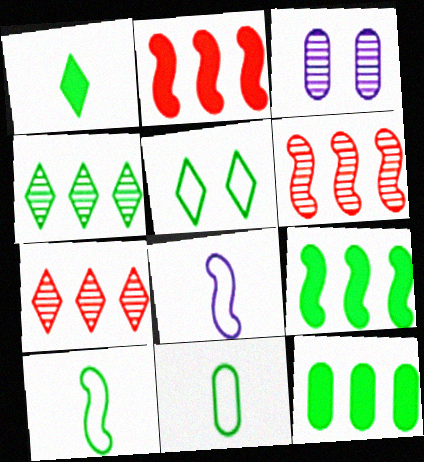[[1, 4, 5]]